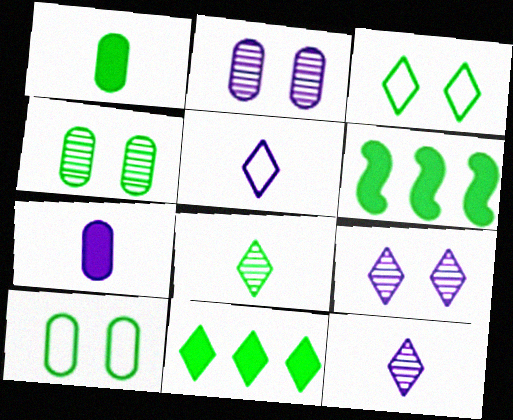[[3, 8, 11], 
[6, 8, 10]]